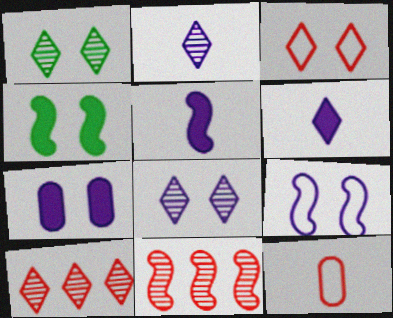[[1, 2, 10], 
[7, 8, 9]]